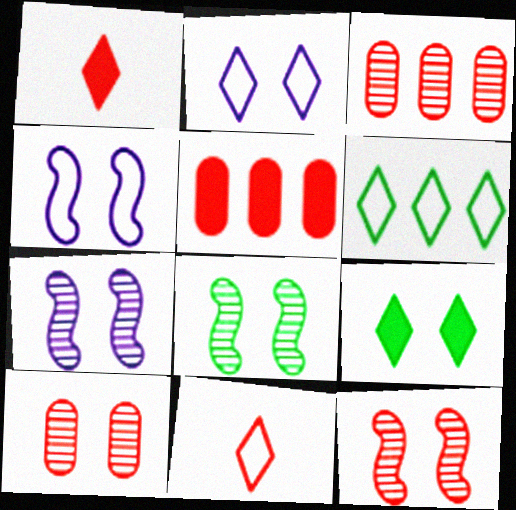[[2, 6, 11], 
[4, 9, 10], 
[5, 11, 12], 
[7, 8, 12]]